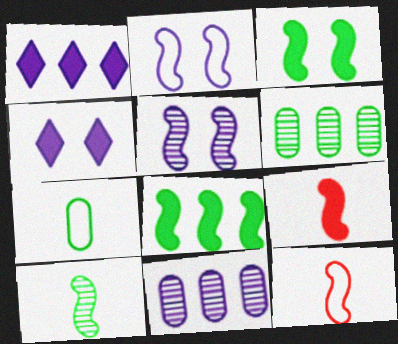[[4, 6, 12], 
[5, 8, 12]]